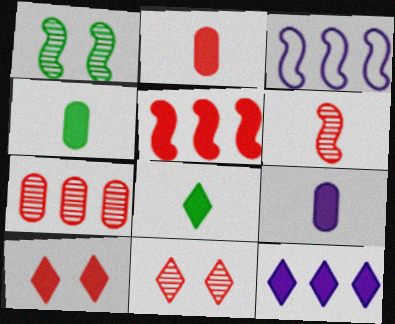[[2, 4, 9], 
[2, 5, 10], 
[3, 4, 11], 
[6, 7, 11], 
[8, 10, 12]]